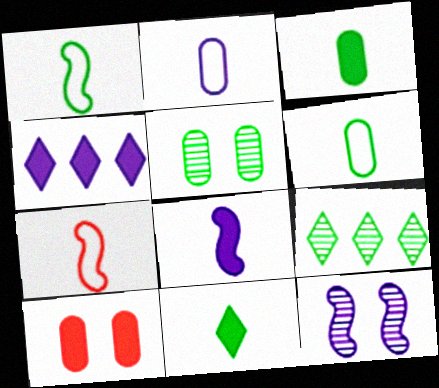[[2, 4, 12], 
[4, 5, 7]]